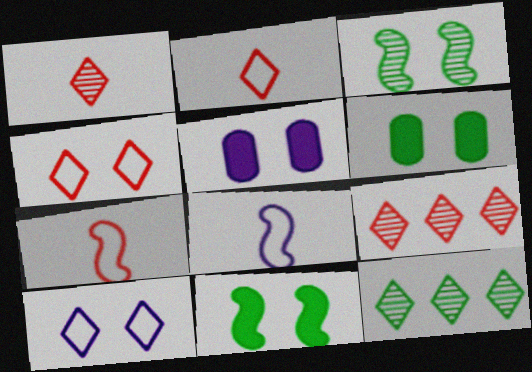[[3, 4, 5], 
[5, 7, 12], 
[6, 8, 9]]